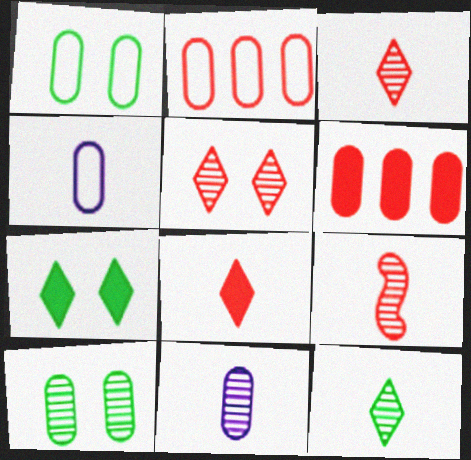[[1, 2, 4], 
[1, 6, 11], 
[4, 6, 10], 
[9, 11, 12]]